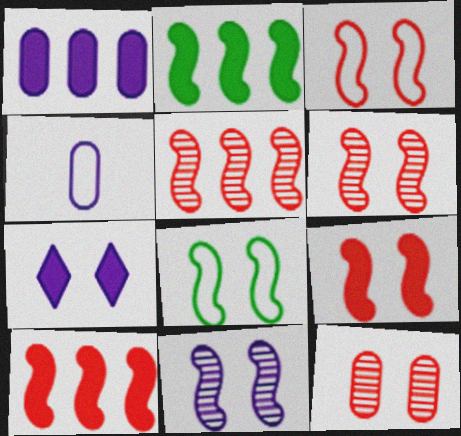[[3, 6, 9], 
[7, 8, 12], 
[8, 9, 11]]